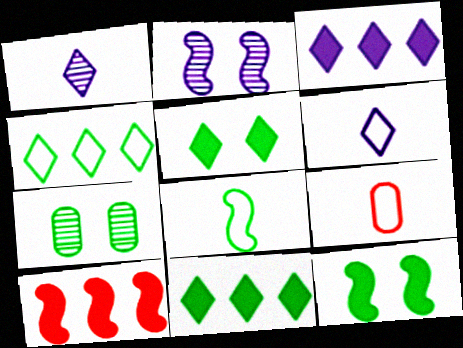[[2, 8, 10], 
[2, 9, 11], 
[6, 7, 10], 
[6, 8, 9], 
[7, 8, 11]]